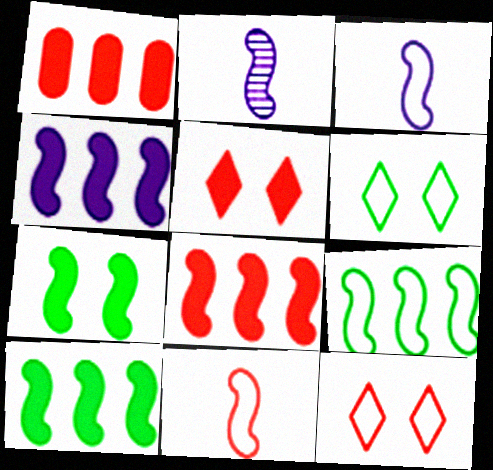[[1, 2, 6], 
[4, 8, 10]]